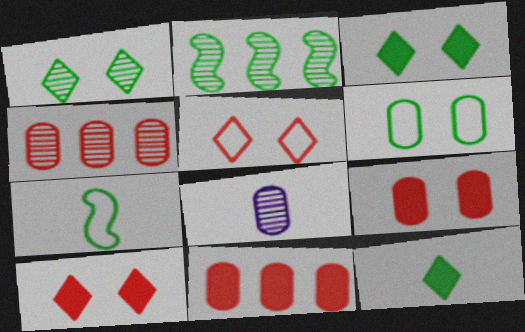[[2, 6, 12], 
[6, 8, 11]]